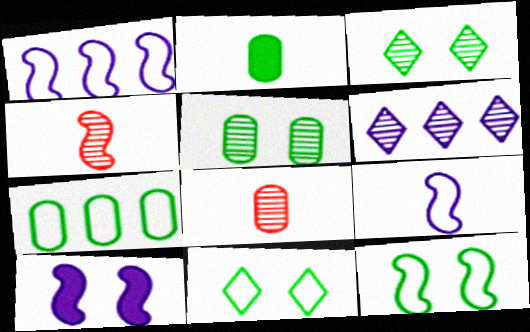[[2, 5, 7], 
[4, 5, 6]]